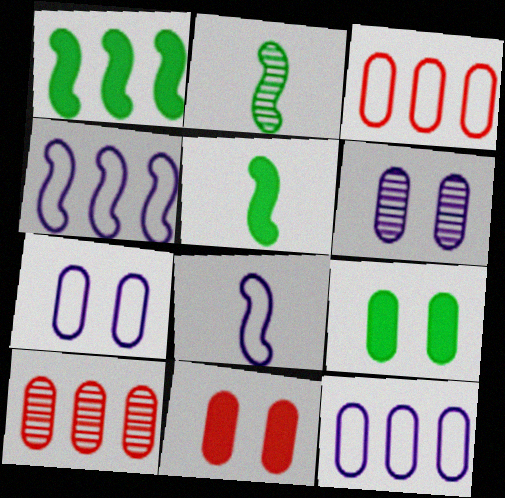[]